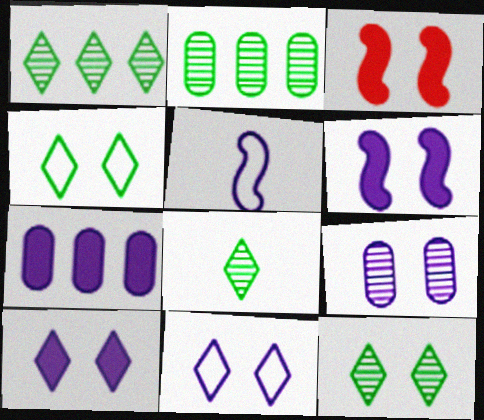[[1, 8, 12], 
[3, 4, 9], 
[6, 9, 11]]